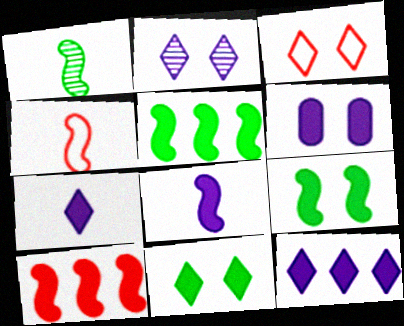[[1, 4, 8], 
[2, 3, 11], 
[6, 8, 12], 
[8, 9, 10]]